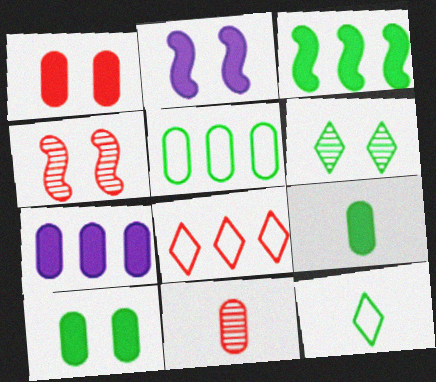[[1, 7, 9], 
[4, 7, 12]]